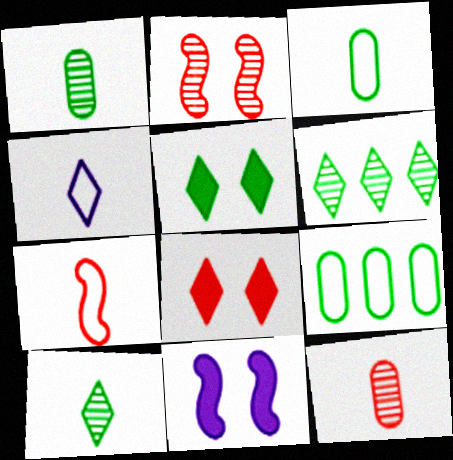[[3, 4, 7], 
[4, 6, 8]]